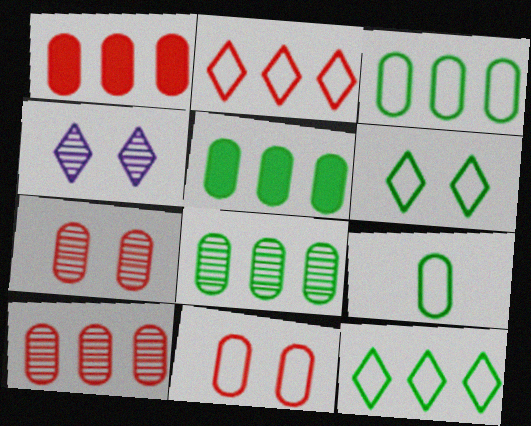[[3, 5, 8]]